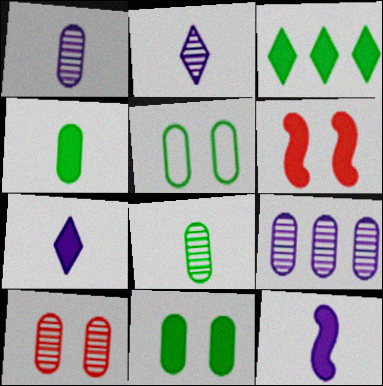[[8, 9, 10]]